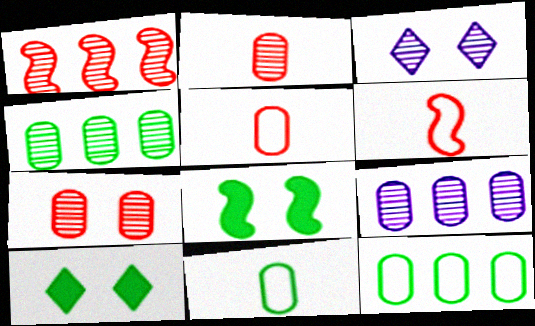[[6, 9, 10]]